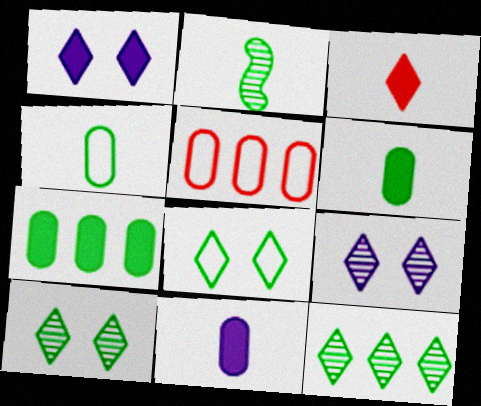[[1, 2, 5], 
[2, 7, 8]]